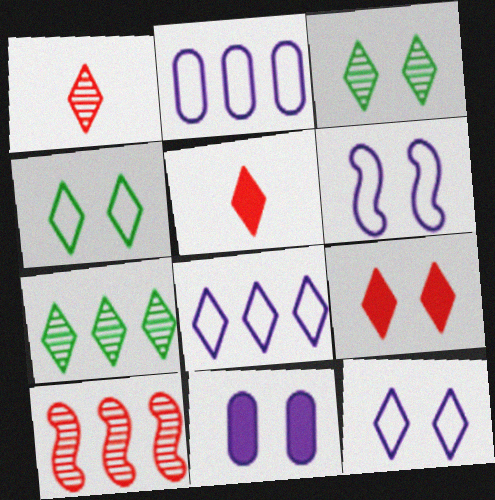[[3, 5, 8], 
[3, 9, 12], 
[5, 7, 12]]